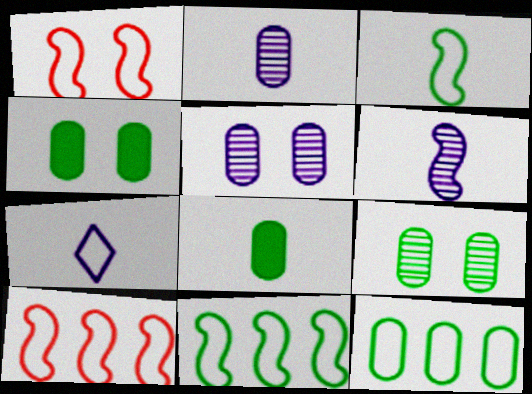[[1, 7, 12], 
[8, 9, 12]]